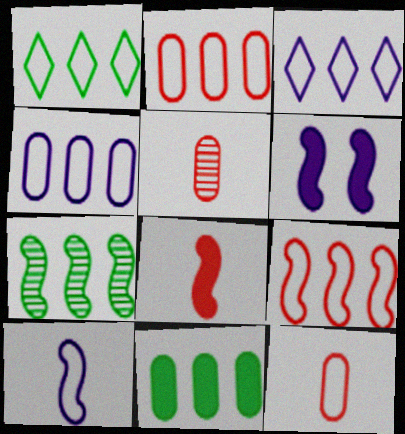[[1, 4, 9], 
[1, 5, 6], 
[1, 7, 11]]